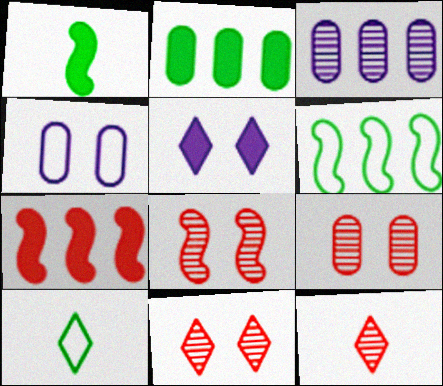[[8, 9, 11]]